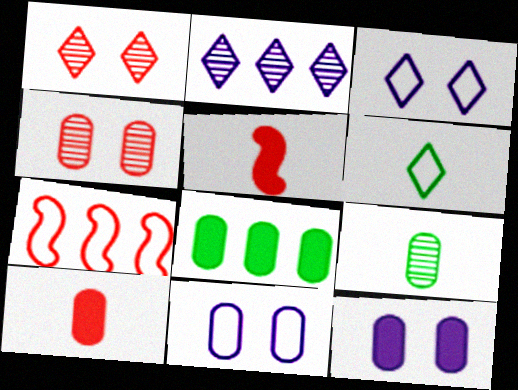[[1, 7, 10], 
[2, 7, 8], 
[6, 7, 11], 
[8, 10, 12]]